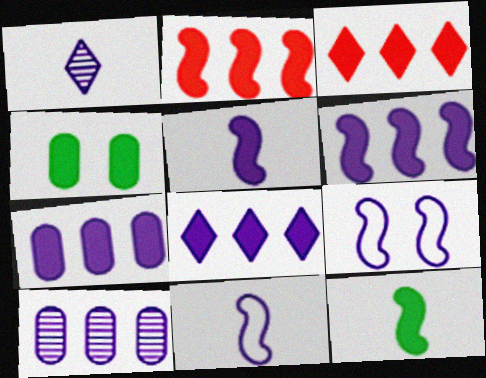[[1, 7, 9], 
[3, 4, 5], 
[6, 7, 8]]